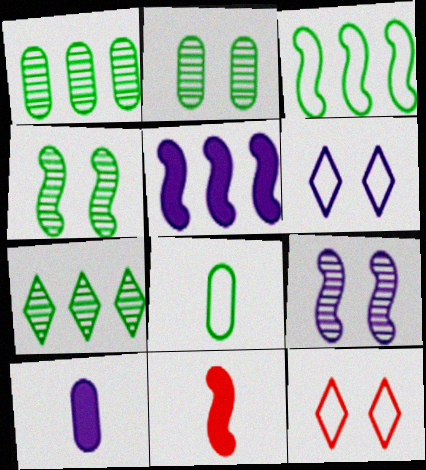[[1, 6, 11], 
[3, 9, 11]]